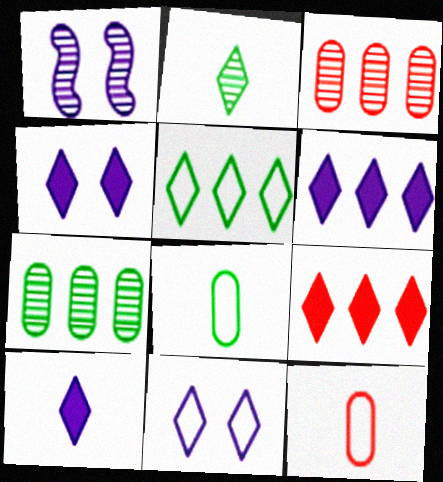[[1, 2, 3], 
[1, 8, 9], 
[2, 9, 11], 
[4, 6, 10]]